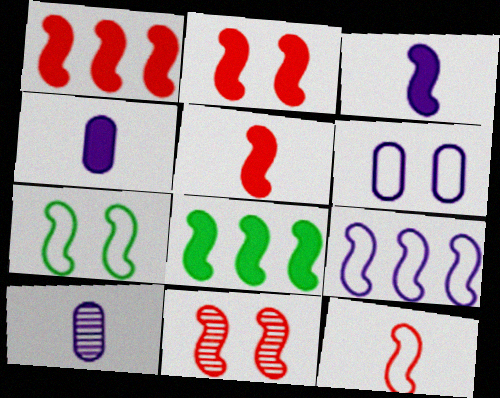[[1, 2, 5], 
[1, 11, 12], 
[2, 3, 8], 
[7, 9, 12]]